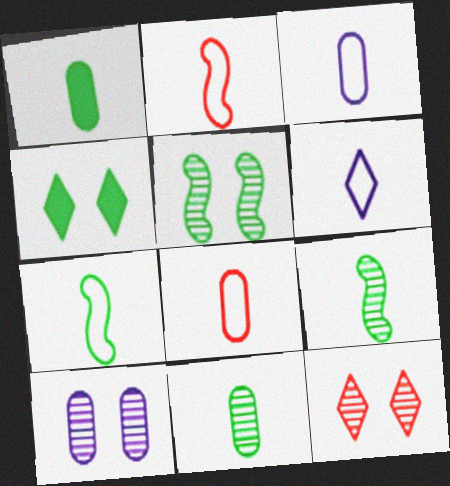[[5, 10, 12], 
[6, 7, 8]]